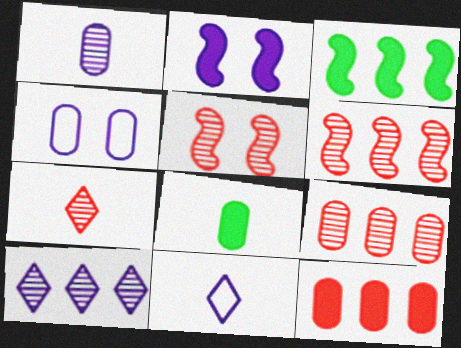[[3, 4, 7], 
[4, 8, 9], 
[5, 7, 9]]